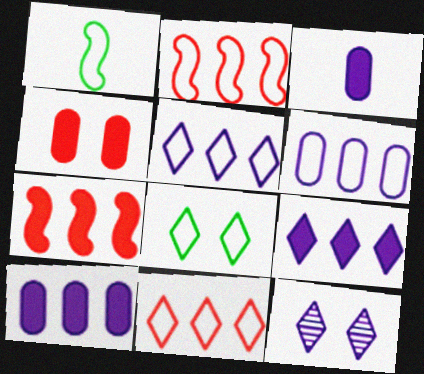[]